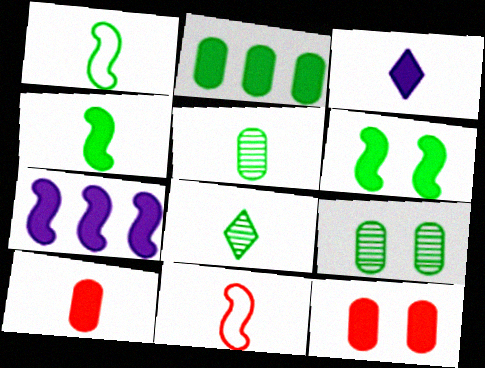[[3, 4, 10], 
[3, 5, 11]]